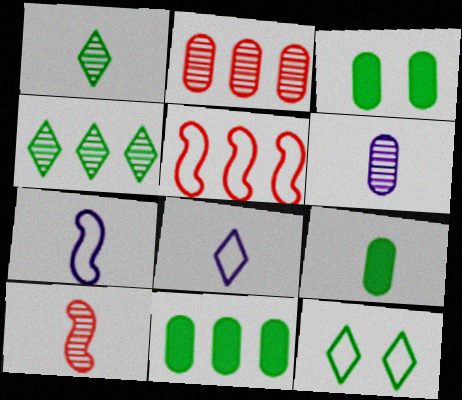[[1, 6, 10], 
[3, 9, 11], 
[8, 9, 10]]